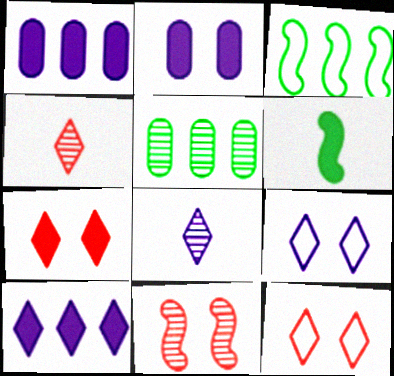[[1, 6, 7], 
[2, 3, 4], 
[5, 8, 11], 
[8, 9, 10]]